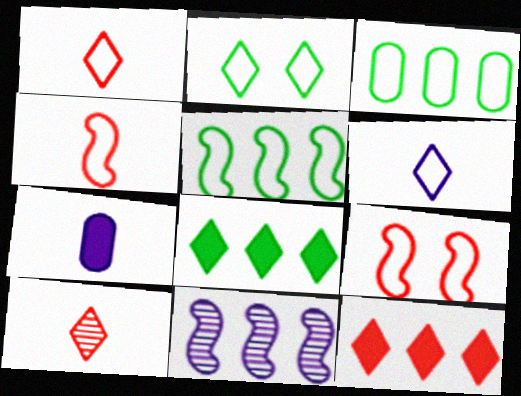[[3, 6, 9], 
[3, 11, 12]]